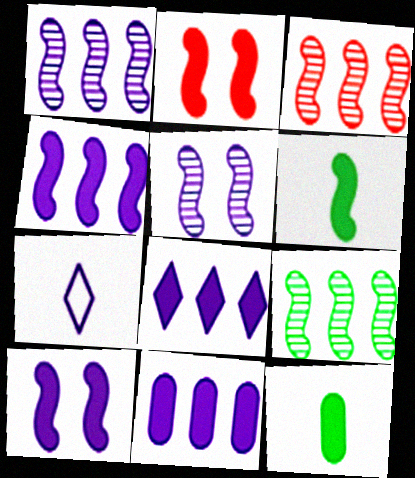[[1, 3, 9], 
[2, 4, 6], 
[2, 8, 12], 
[4, 8, 11], 
[5, 7, 11]]